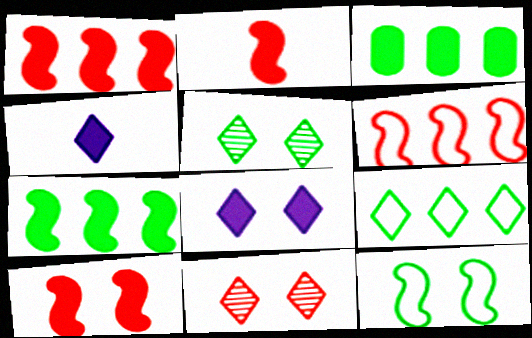[[1, 2, 10], 
[2, 3, 8], 
[3, 4, 10], 
[4, 9, 11]]